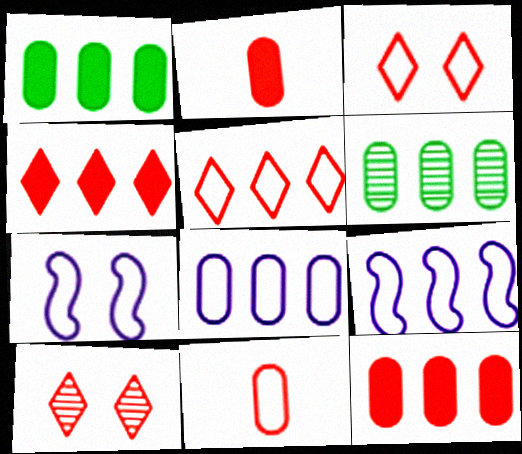[[4, 6, 9], 
[6, 8, 12]]